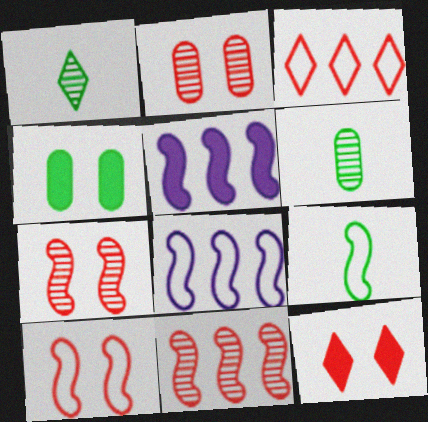[[2, 10, 12], 
[5, 7, 9], 
[6, 8, 12], 
[8, 9, 10]]